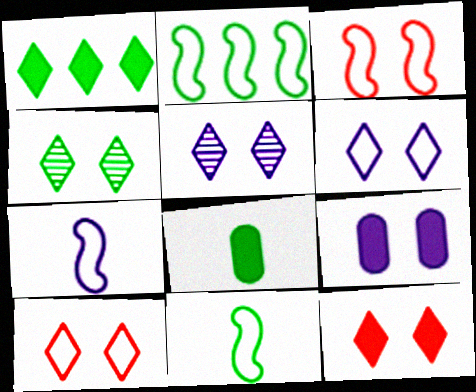[[2, 3, 7], 
[2, 4, 8], 
[3, 4, 9], 
[4, 6, 12]]